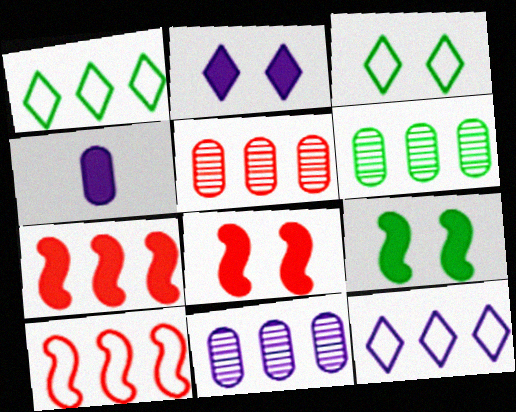[[1, 7, 11], 
[5, 6, 11], 
[6, 7, 12]]